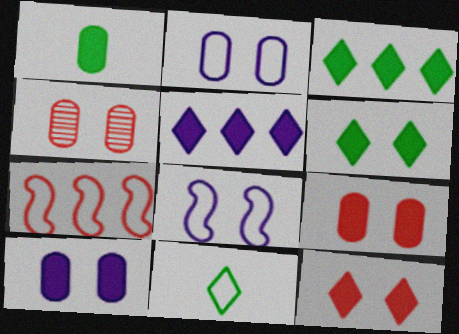[[2, 7, 11], 
[4, 6, 8]]